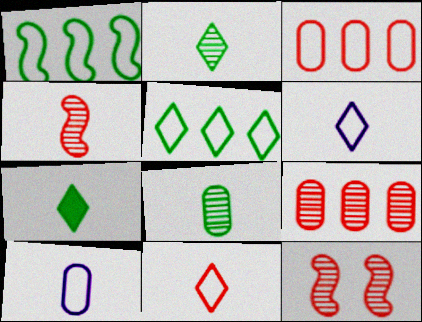[[4, 7, 10]]